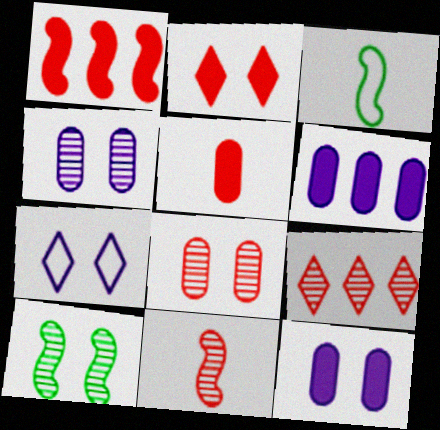[[1, 2, 5], 
[3, 9, 12], 
[8, 9, 11]]